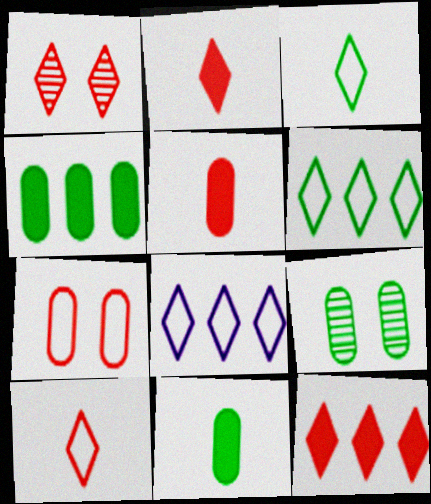[[1, 10, 12]]